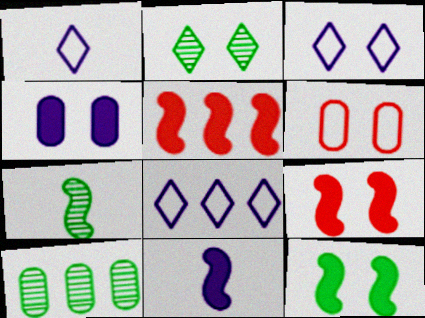[[1, 3, 8], 
[1, 9, 10], 
[2, 7, 10], 
[5, 8, 10], 
[5, 11, 12]]